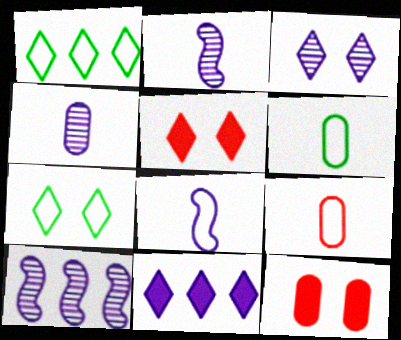[[1, 2, 12], 
[3, 4, 10], 
[3, 5, 7], 
[5, 6, 10]]